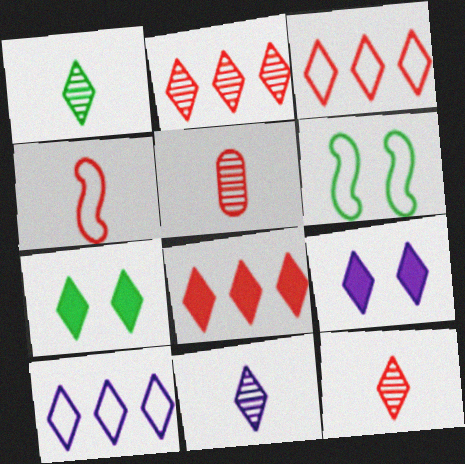[[1, 3, 9], 
[1, 11, 12], 
[2, 3, 8], 
[3, 7, 11], 
[7, 10, 12], 
[9, 10, 11]]